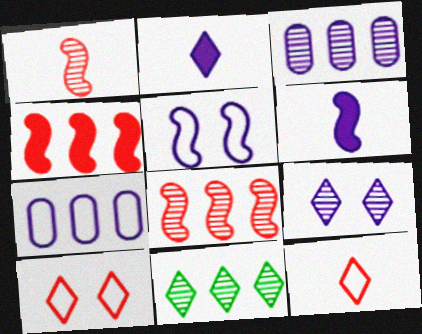[[2, 3, 5], 
[2, 10, 11], 
[3, 8, 11], 
[4, 7, 11], 
[6, 7, 9]]